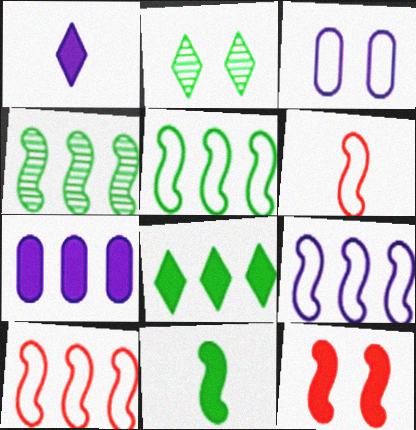[[2, 3, 12], 
[2, 6, 7], 
[5, 9, 10]]